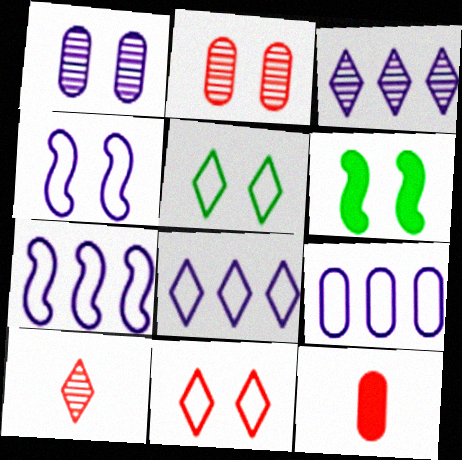[[1, 6, 11], 
[6, 9, 10], 
[7, 8, 9]]